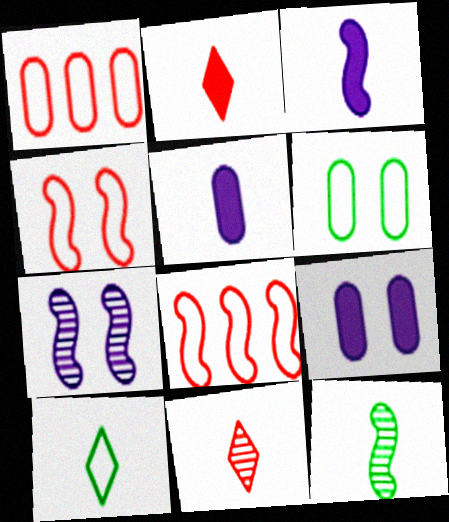[]